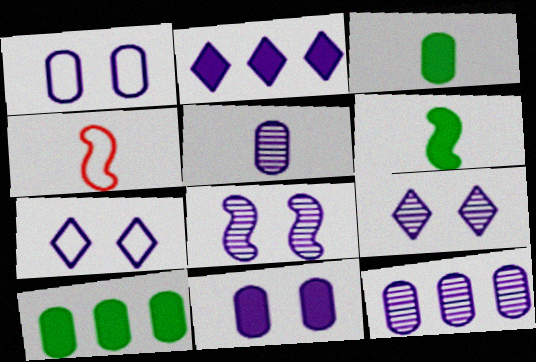[[4, 9, 10], 
[7, 8, 11]]